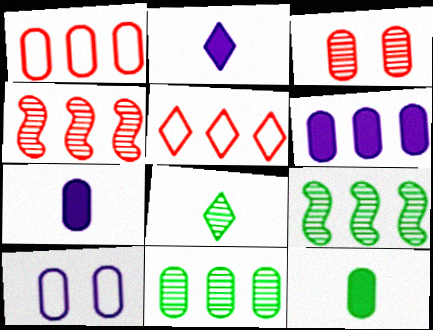[[1, 6, 11], 
[5, 6, 9]]